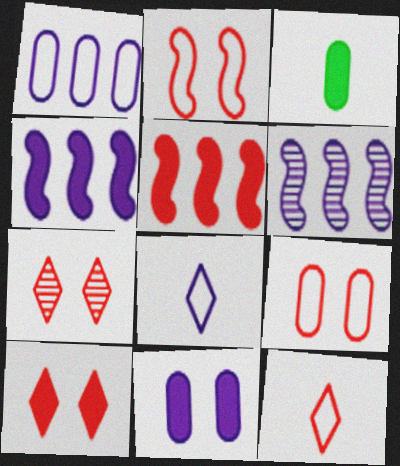[[3, 4, 10], 
[6, 8, 11]]